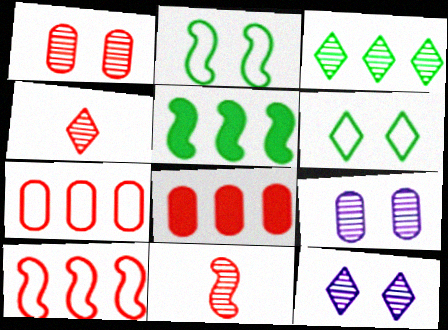[[3, 4, 12], 
[3, 9, 11]]